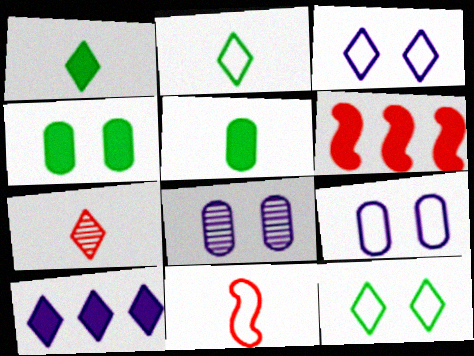[[2, 6, 8], 
[7, 10, 12]]